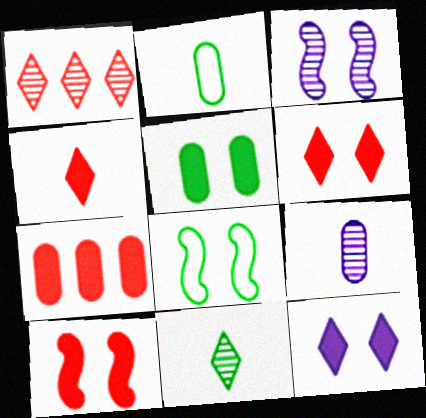[[3, 8, 10], 
[4, 7, 10], 
[5, 10, 12]]